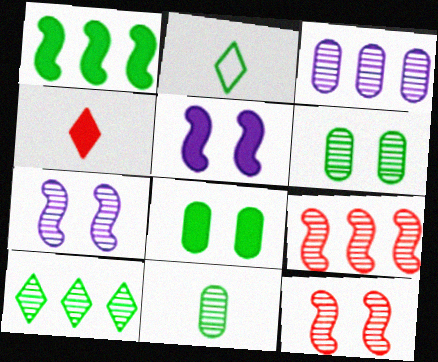[[1, 2, 6], 
[3, 9, 10]]